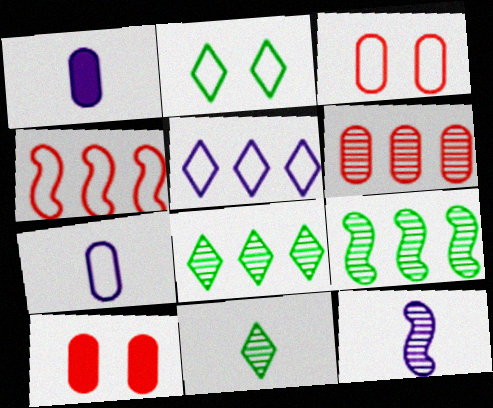[[2, 4, 7]]